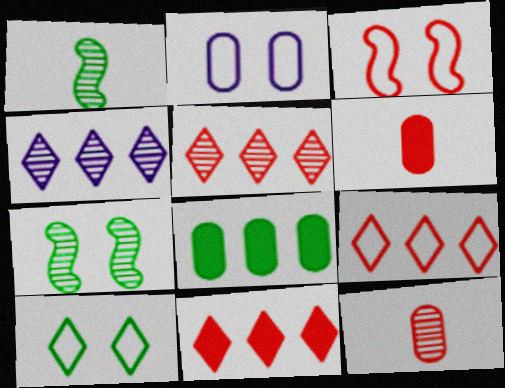[[1, 2, 11], 
[1, 8, 10], 
[2, 3, 10], 
[2, 8, 12], 
[3, 5, 6], 
[3, 11, 12], 
[4, 7, 12], 
[5, 9, 11]]